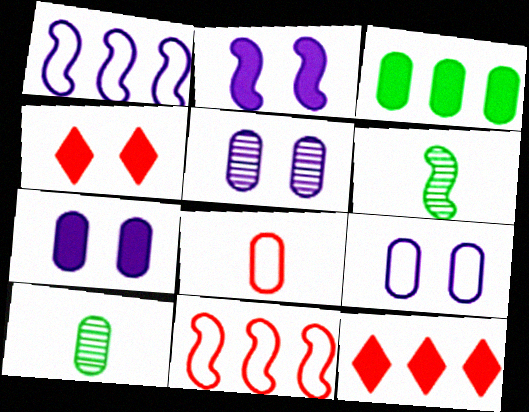[[1, 4, 10], 
[2, 6, 11], 
[3, 5, 8], 
[5, 7, 9], 
[6, 9, 12]]